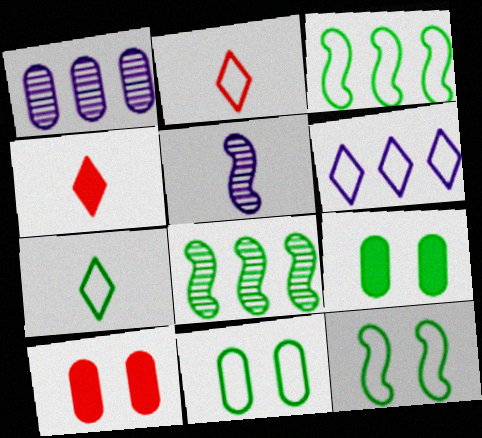[[1, 4, 12], 
[3, 7, 11], 
[7, 8, 9]]